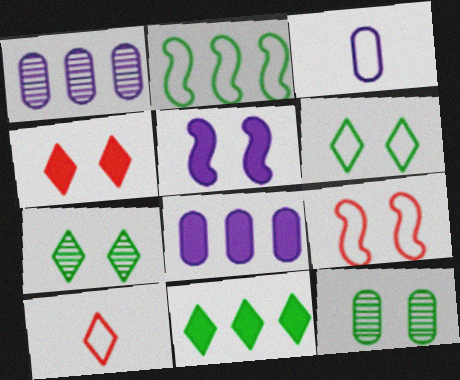[]